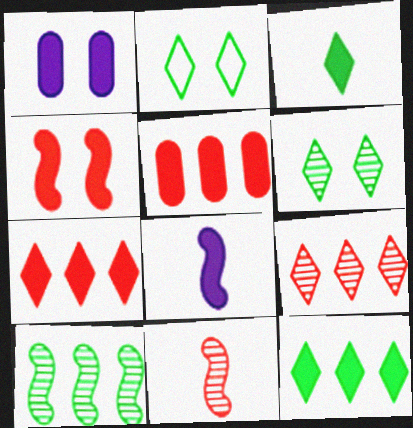[]